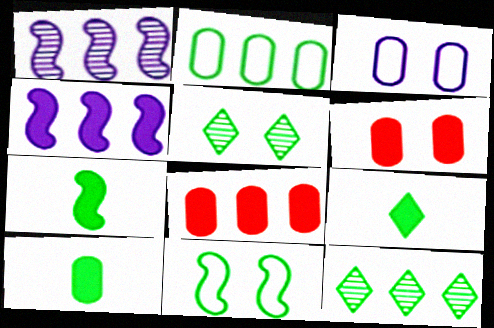[[2, 5, 7], 
[4, 6, 9], 
[7, 9, 10], 
[10, 11, 12]]